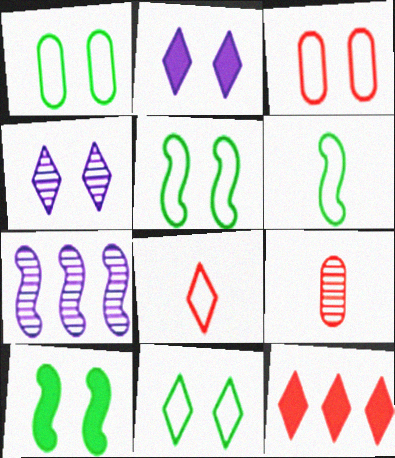[[1, 5, 11], 
[3, 4, 10]]